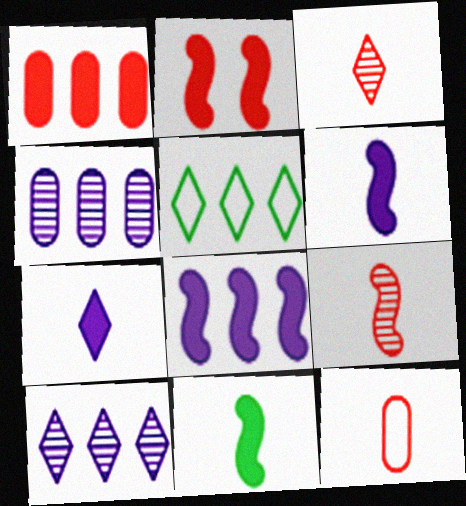[[2, 8, 11]]